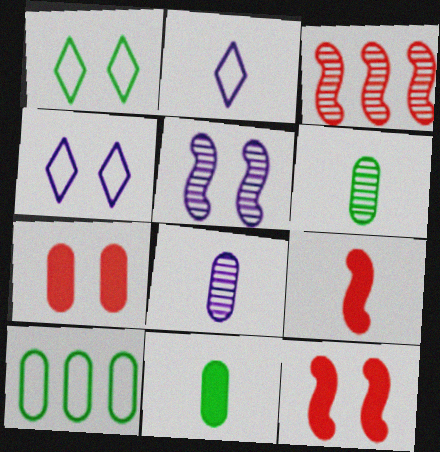[[1, 5, 7], 
[2, 6, 9], 
[3, 4, 11], 
[7, 8, 10]]